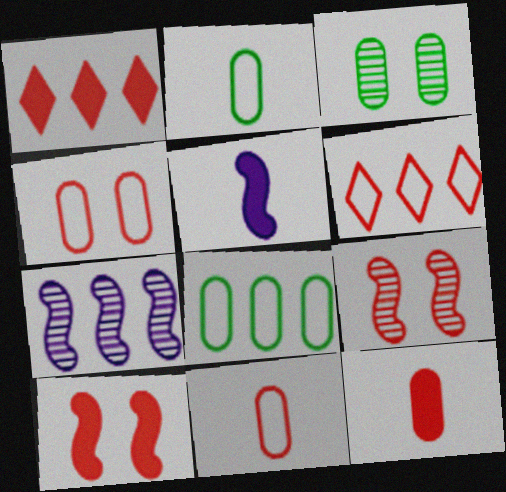[[1, 7, 8], 
[1, 9, 11], 
[1, 10, 12], 
[3, 5, 6], 
[6, 9, 12]]